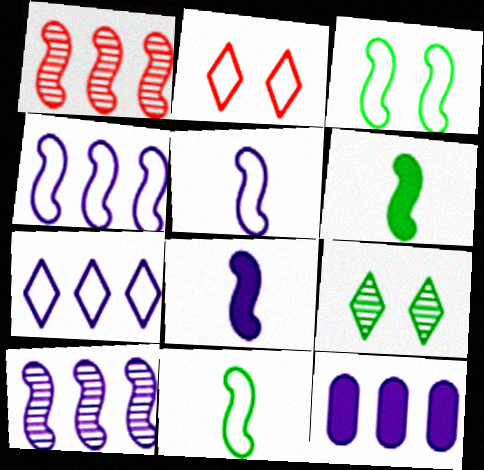[[1, 3, 8], 
[7, 10, 12]]